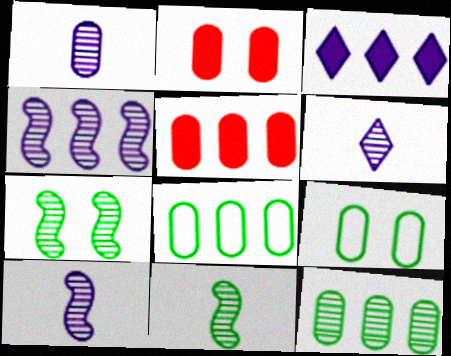[[1, 2, 8], 
[1, 5, 9], 
[1, 6, 10]]